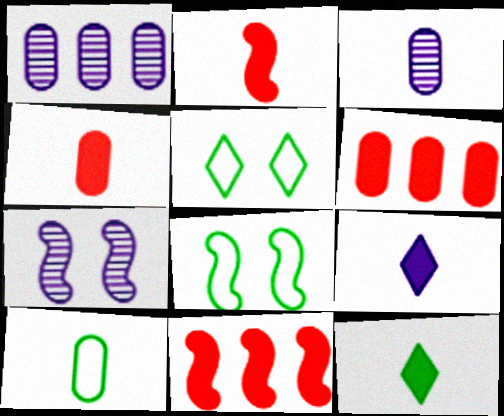[[1, 2, 5], 
[3, 4, 10], 
[3, 5, 11]]